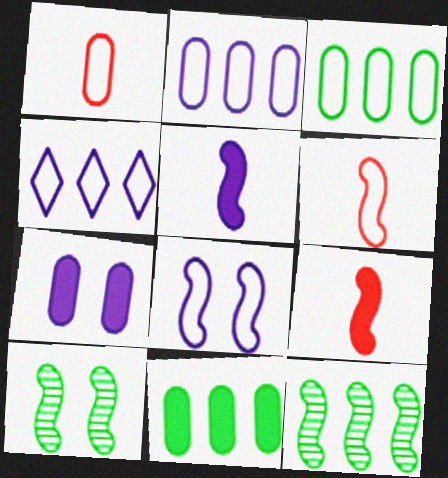[[8, 9, 12]]